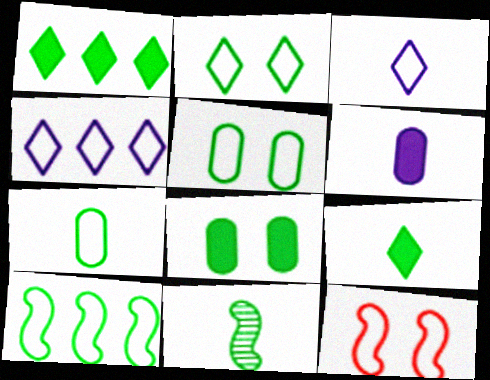[[1, 5, 11], 
[2, 7, 10], 
[4, 7, 12], 
[7, 9, 11]]